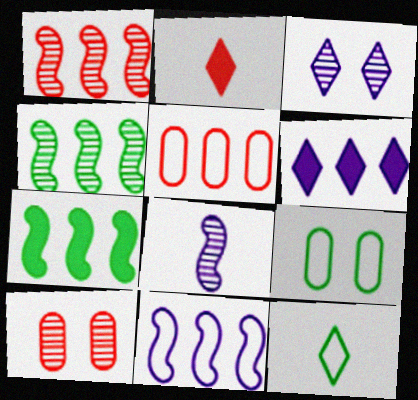[[1, 7, 11], 
[4, 5, 6]]